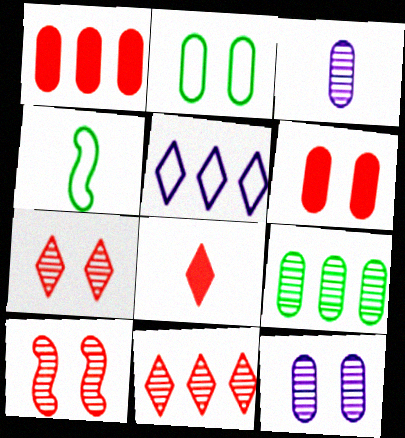[[1, 2, 3], 
[2, 6, 12], 
[3, 4, 8]]